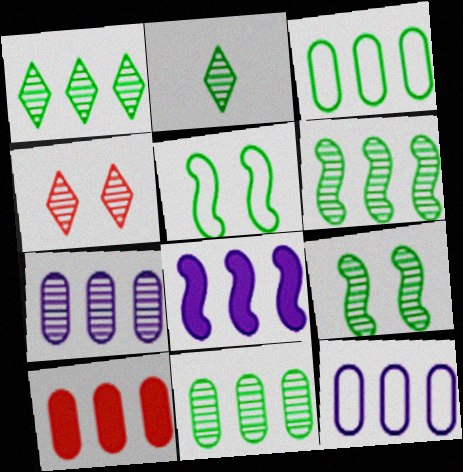[[1, 6, 11], 
[2, 9, 11], 
[3, 7, 10], 
[10, 11, 12]]